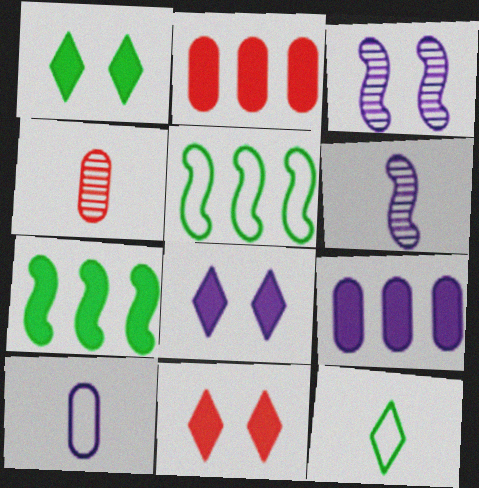[[1, 8, 11], 
[2, 3, 12], 
[4, 5, 8]]